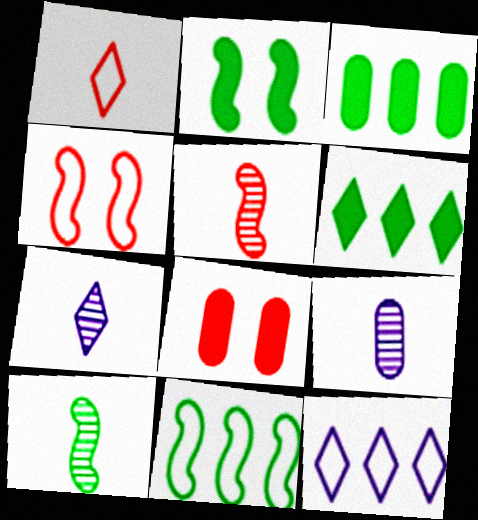[[2, 10, 11], 
[3, 4, 7], 
[4, 6, 9], 
[7, 8, 11], 
[8, 10, 12]]